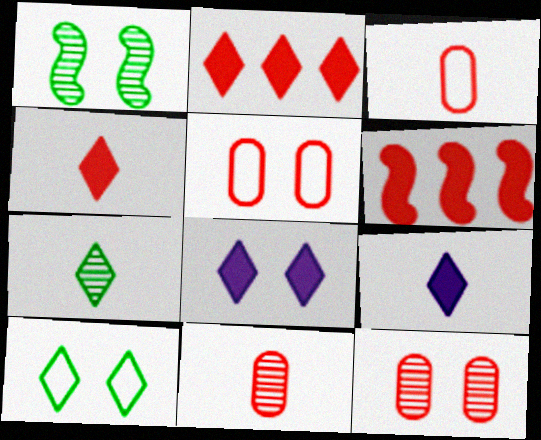[[1, 5, 8]]